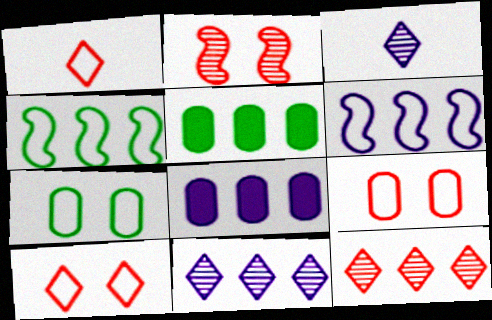[[1, 6, 7], 
[4, 8, 12], 
[5, 6, 12], 
[6, 8, 11]]